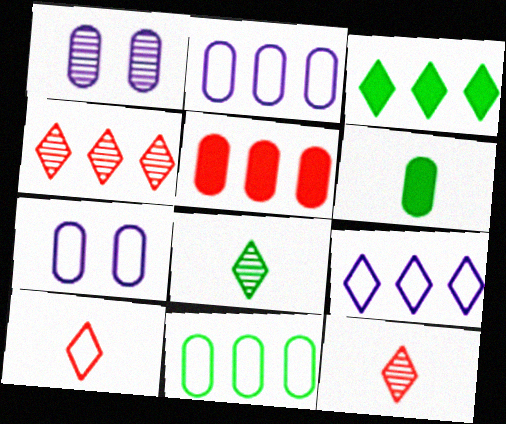[[3, 4, 9]]